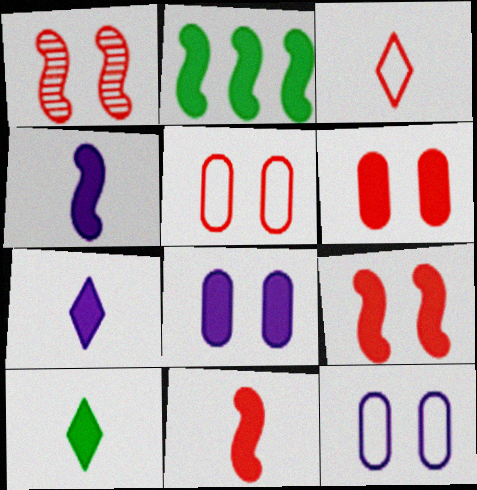[[2, 4, 9], 
[2, 6, 7]]